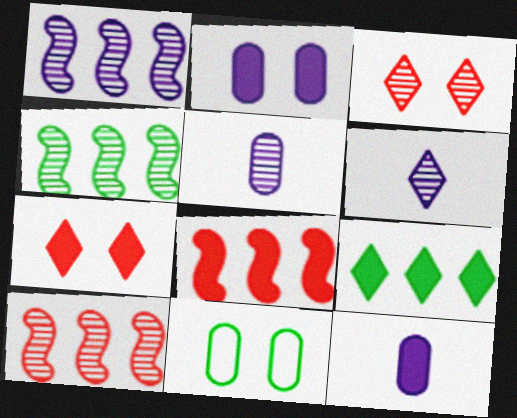[[1, 4, 10], 
[3, 4, 5], 
[6, 8, 11]]